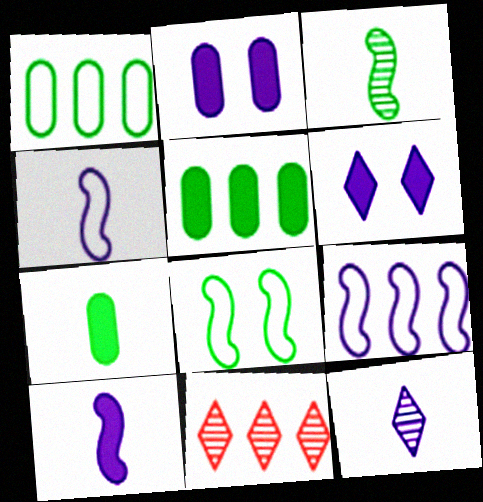[[2, 9, 12], 
[5, 9, 11]]